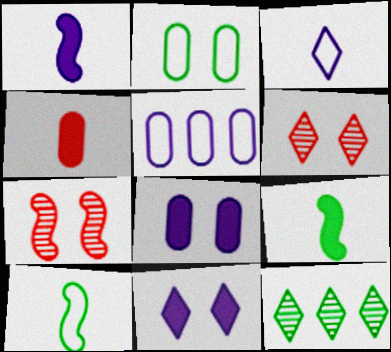[[2, 7, 11], 
[2, 9, 12], 
[5, 6, 9]]